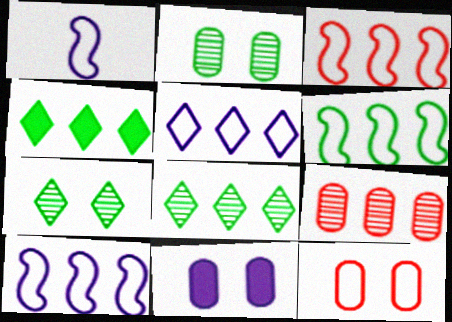[[2, 11, 12], 
[3, 6, 10], 
[4, 9, 10]]